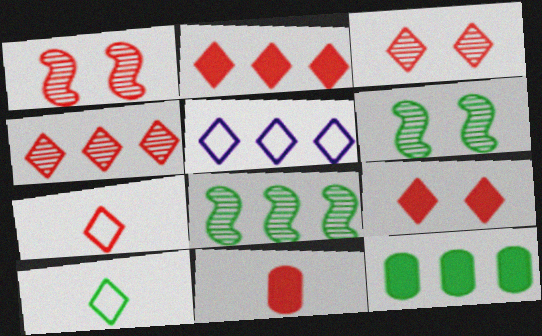[[2, 3, 7], 
[4, 7, 9], 
[5, 6, 11], 
[6, 10, 12]]